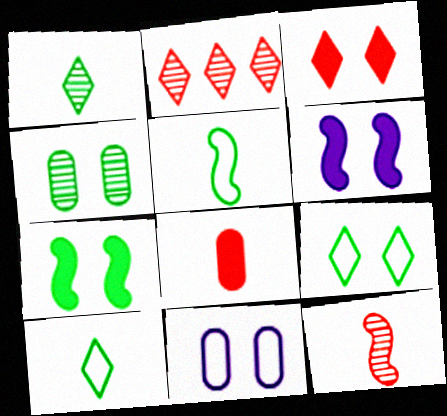[[4, 7, 9]]